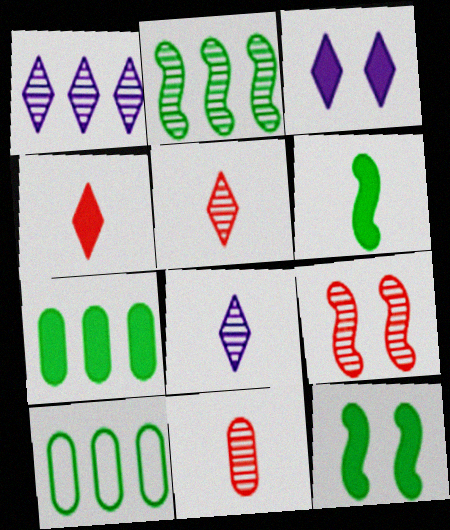[]